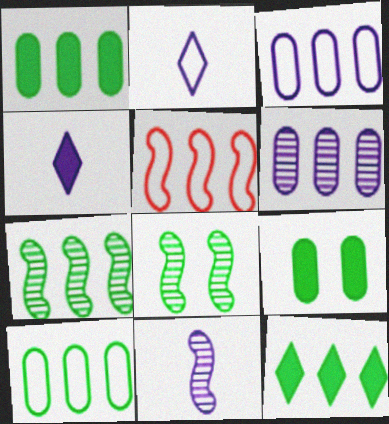[[5, 6, 12], 
[7, 10, 12]]